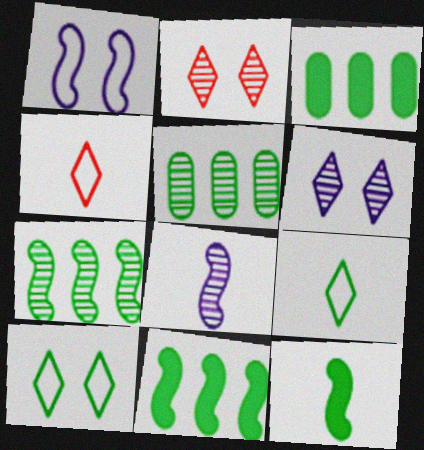[[2, 5, 8], 
[5, 10, 12]]